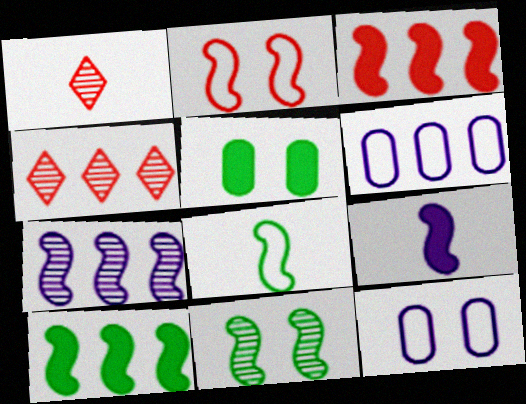[[1, 10, 12], 
[4, 6, 10], 
[8, 10, 11]]